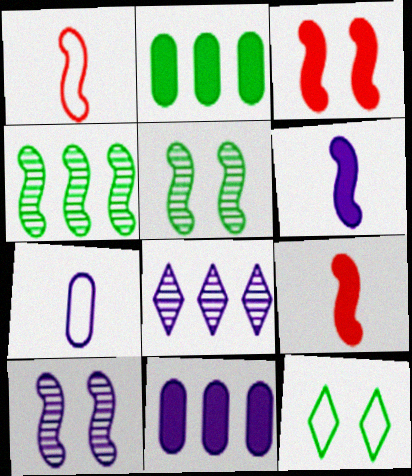[]